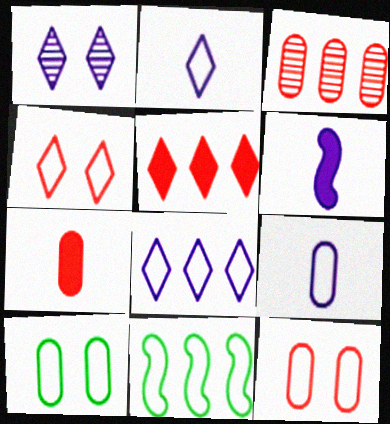[[1, 7, 11], 
[2, 11, 12], 
[3, 7, 12], 
[4, 9, 11]]